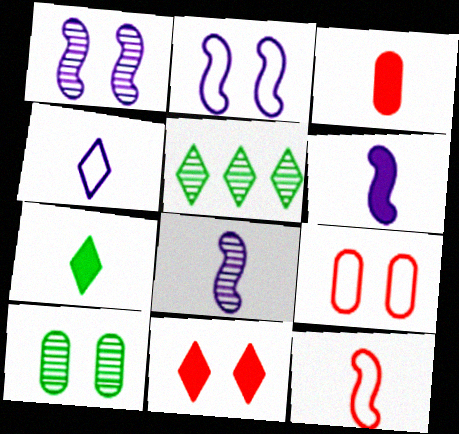[[2, 3, 5], 
[2, 10, 11], 
[3, 6, 7], 
[4, 5, 11], 
[5, 6, 9]]